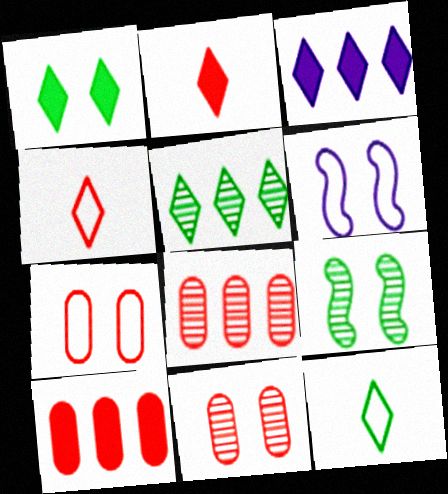[[1, 2, 3], 
[1, 5, 12], 
[1, 6, 11]]